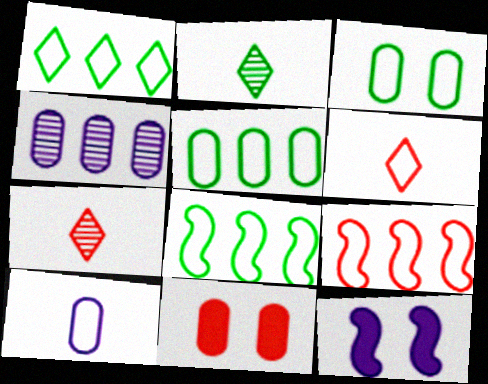[[1, 5, 8], 
[5, 7, 12], 
[7, 9, 11]]